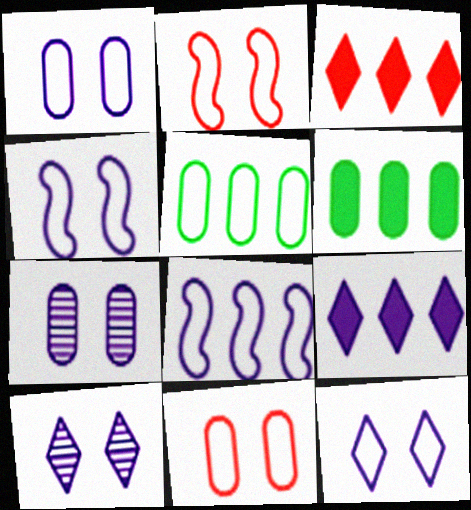[[1, 4, 12]]